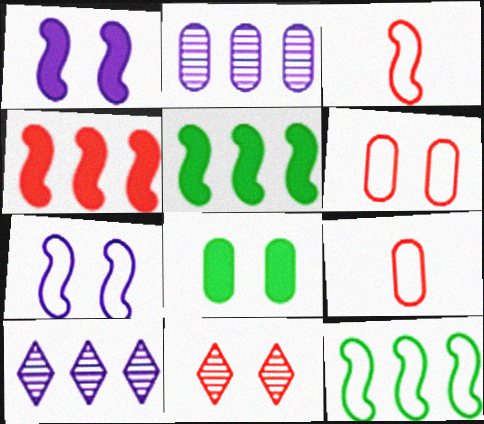[[2, 8, 9], 
[3, 7, 12], 
[3, 8, 10], 
[4, 9, 11], 
[7, 8, 11]]